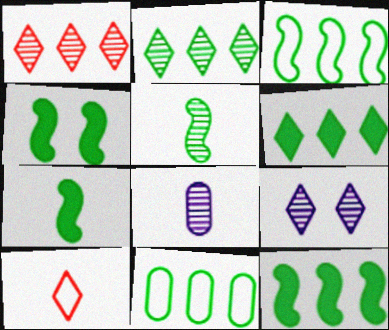[[2, 11, 12], 
[3, 4, 5], 
[4, 7, 12], 
[6, 9, 10], 
[7, 8, 10]]